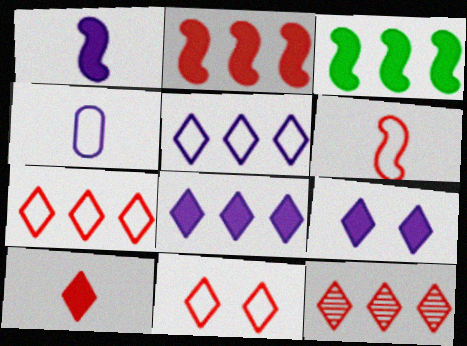[[10, 11, 12]]